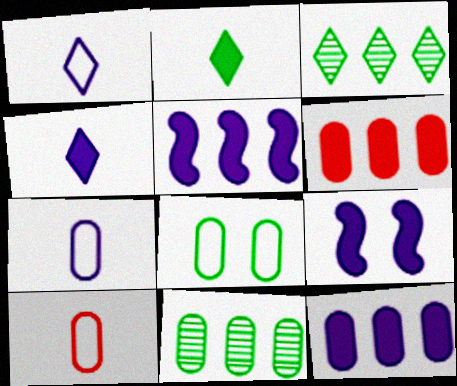[[2, 6, 9], 
[3, 9, 10], 
[4, 9, 12]]